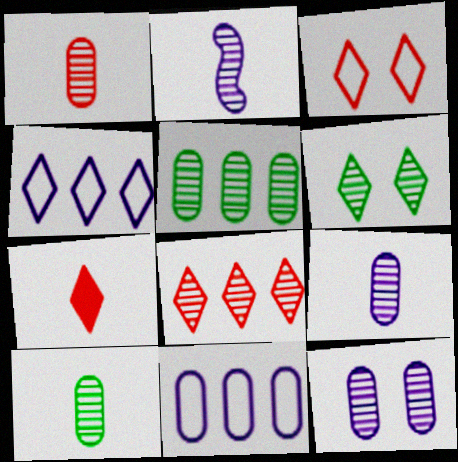[[1, 5, 12], 
[1, 9, 10], 
[3, 7, 8], 
[4, 6, 7]]